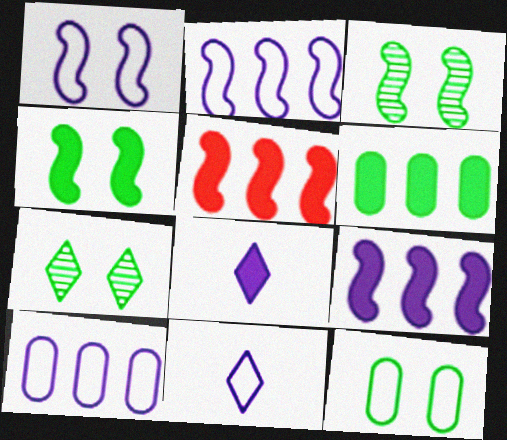[[1, 10, 11], 
[4, 7, 12]]